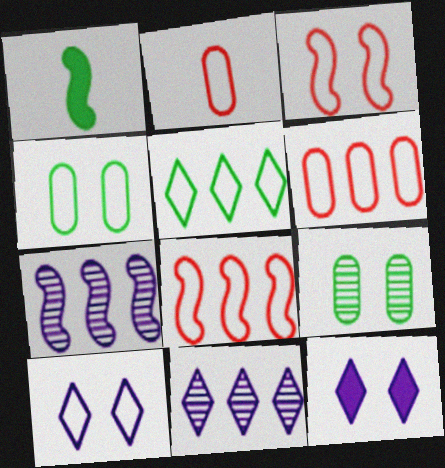[[1, 3, 7], 
[1, 5, 9], 
[3, 4, 10], 
[3, 9, 12]]